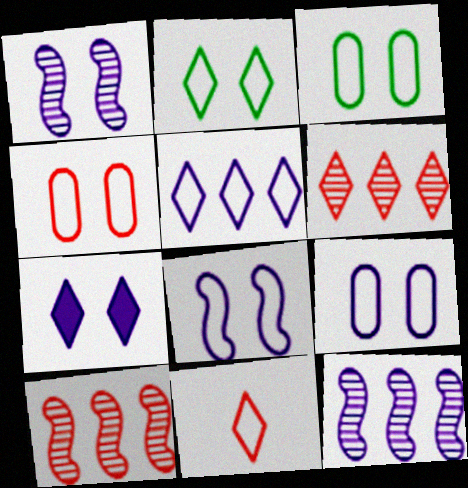[[1, 7, 9], 
[2, 4, 8], 
[2, 5, 11], 
[3, 4, 9]]